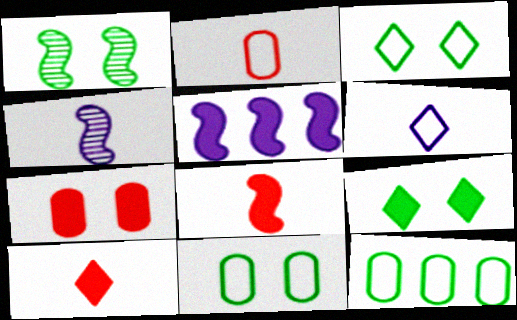[[1, 9, 11]]